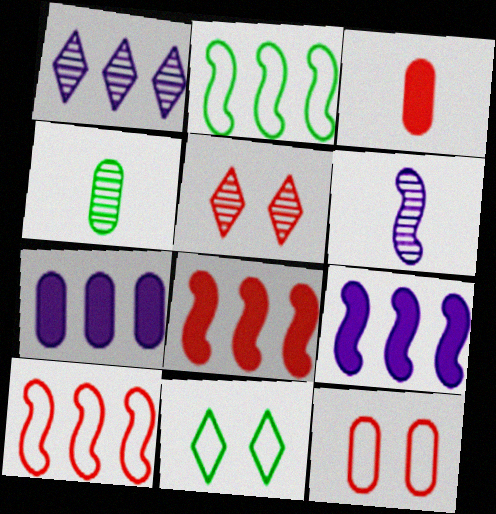[[3, 5, 10], 
[4, 7, 12]]